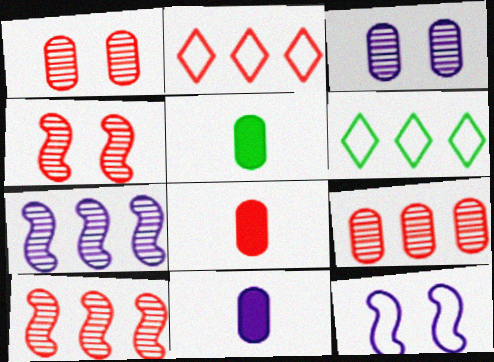[[2, 4, 8], 
[4, 6, 11], 
[5, 8, 11]]